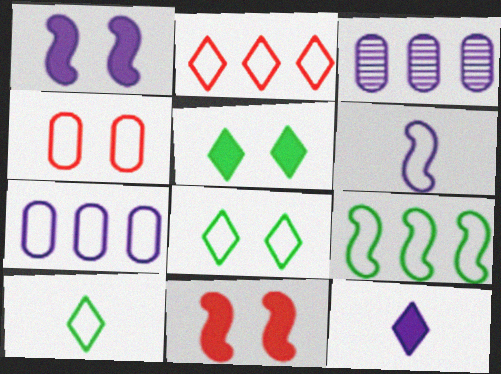[[2, 7, 9], 
[3, 10, 11]]